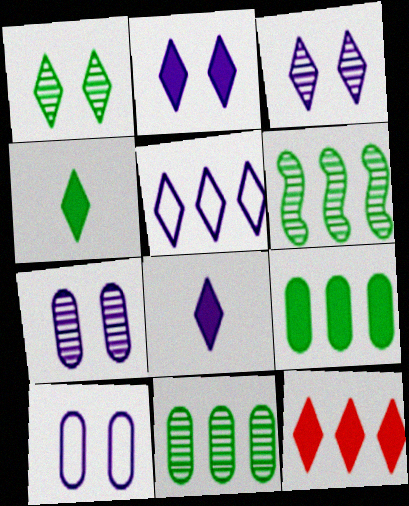[[2, 4, 12], 
[3, 5, 8]]